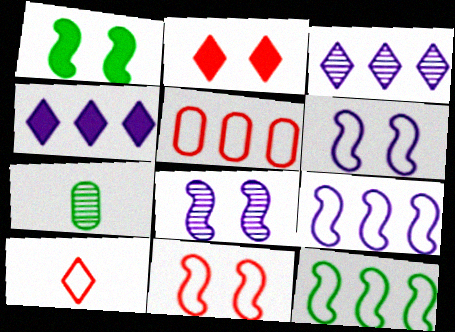[[1, 8, 11], 
[2, 7, 9], 
[4, 7, 11], 
[5, 10, 11]]